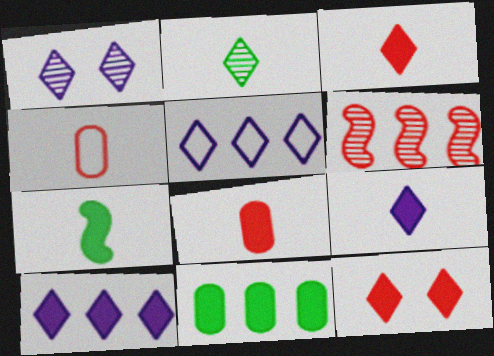[[1, 5, 9], 
[2, 5, 12], 
[4, 6, 12], 
[5, 6, 11], 
[7, 8, 9]]